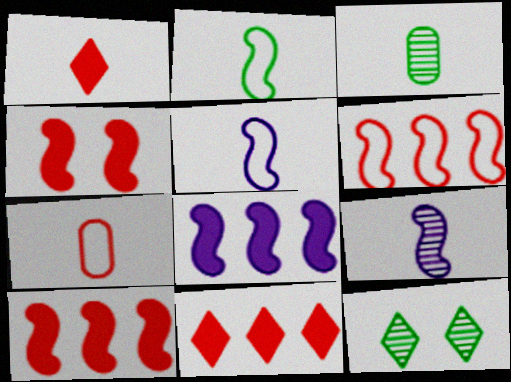[[1, 3, 5], 
[7, 8, 12]]